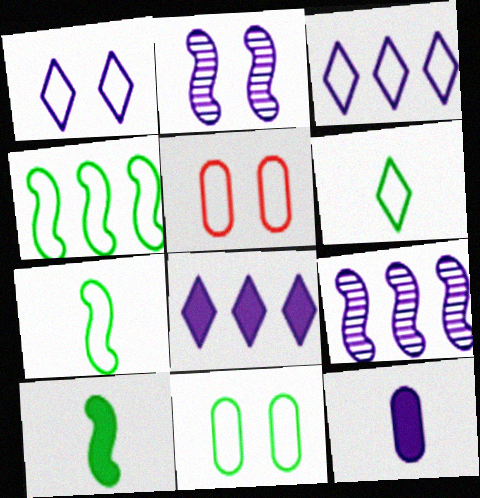[[1, 9, 12], 
[2, 3, 12], 
[3, 5, 7], 
[4, 6, 11]]